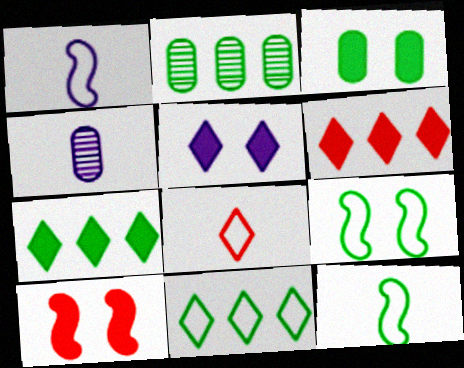[[3, 5, 10], 
[4, 6, 9], 
[4, 10, 11]]